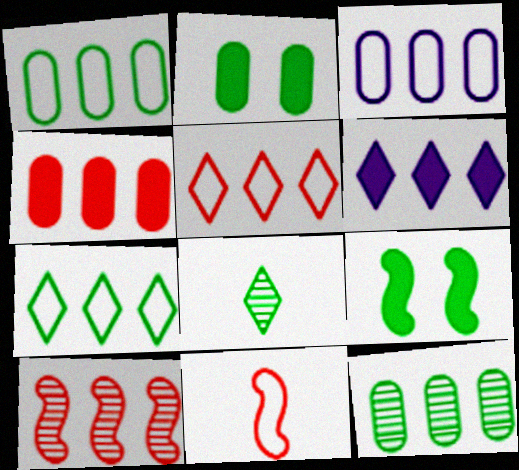[[1, 6, 10], 
[1, 8, 9], 
[3, 4, 12], 
[4, 5, 10]]